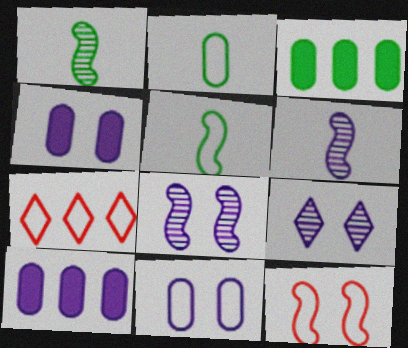[[1, 4, 7], 
[5, 7, 11]]